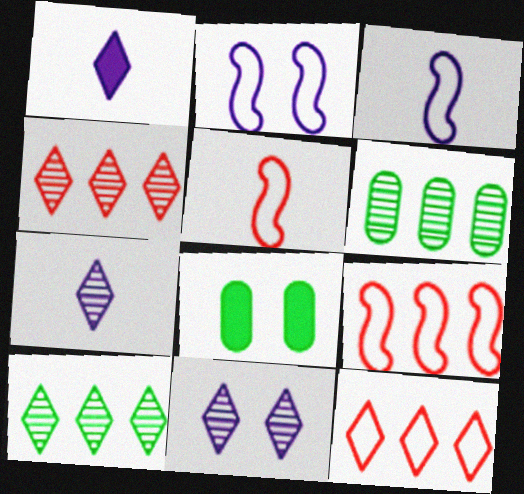[[3, 4, 8], 
[7, 8, 9]]